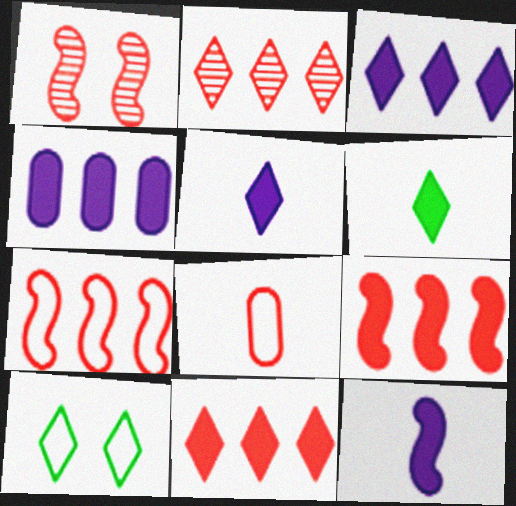[[1, 8, 11], 
[2, 5, 10]]